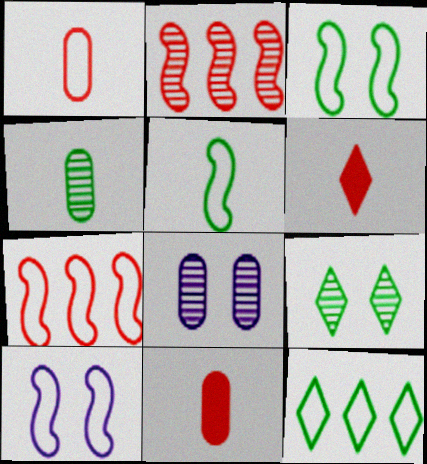[[1, 10, 12], 
[5, 7, 10]]